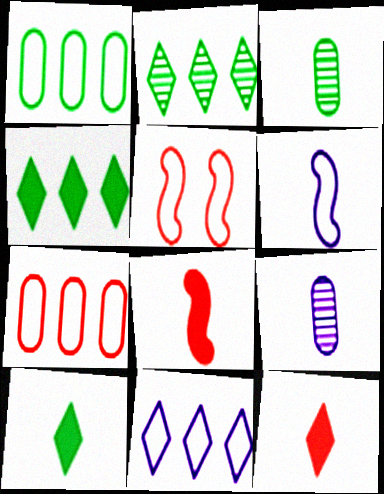[[3, 6, 12], 
[4, 5, 9]]